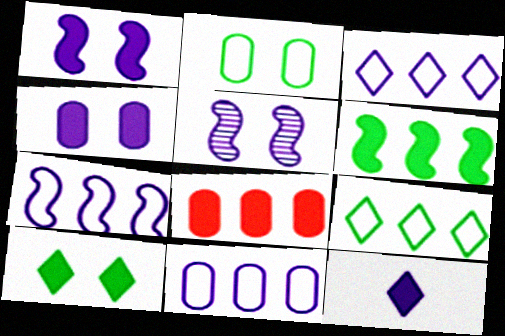[[3, 7, 11], 
[5, 11, 12]]